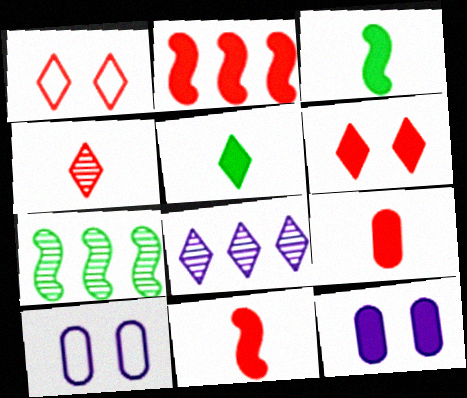[[1, 5, 8], 
[2, 5, 12], 
[2, 6, 9]]